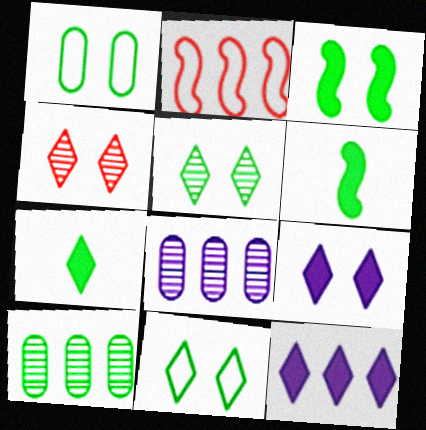[[1, 3, 5], 
[2, 10, 12], 
[4, 9, 11], 
[6, 10, 11]]